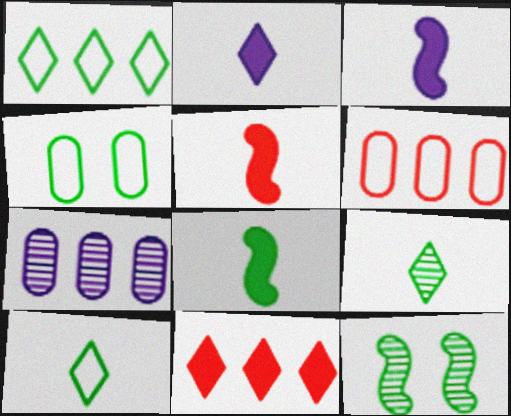[[2, 6, 12], 
[3, 5, 8]]